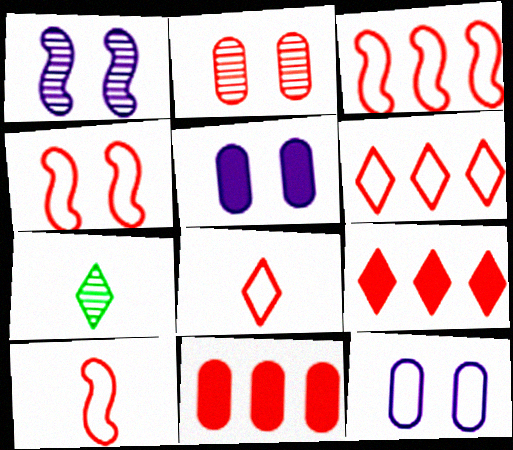[[2, 9, 10], 
[3, 4, 10], 
[3, 5, 7]]